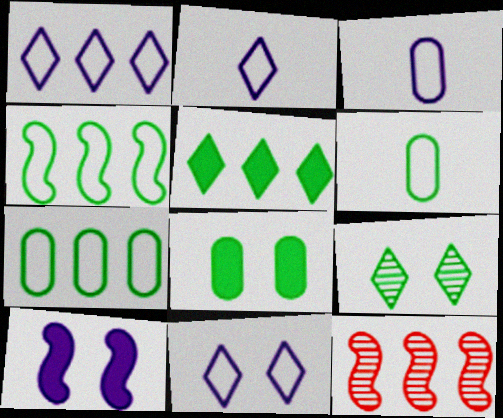[[1, 2, 11], 
[2, 8, 12]]